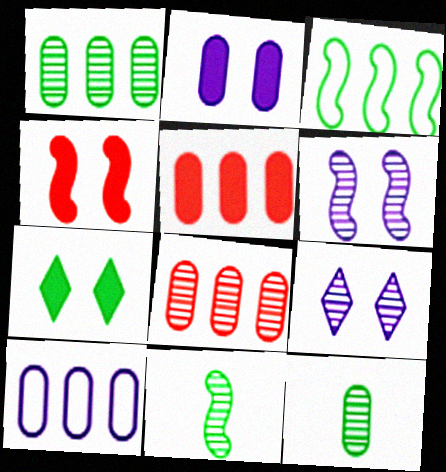[[1, 5, 10], 
[2, 4, 7], 
[3, 7, 12], 
[8, 9, 11]]